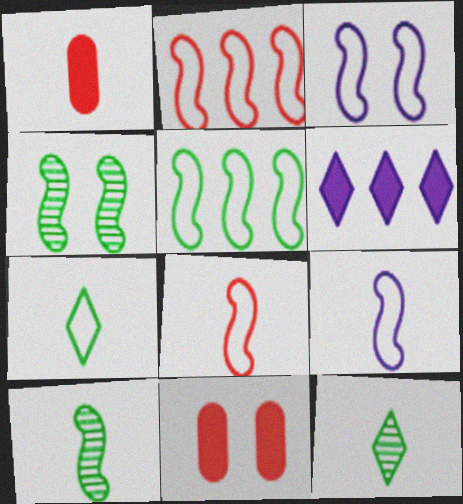[[1, 9, 12], 
[3, 5, 8]]